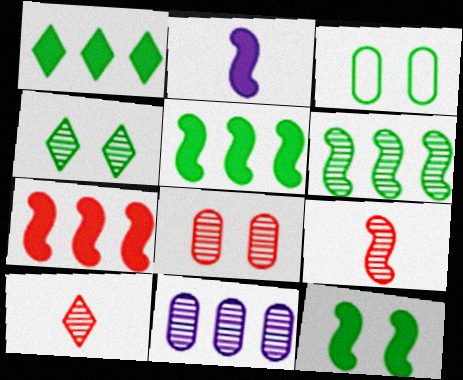[[2, 7, 12], 
[3, 4, 12], 
[4, 9, 11]]